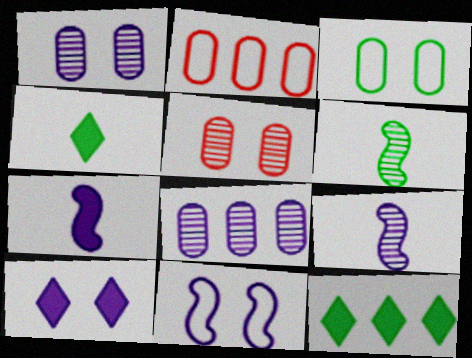[[1, 10, 11], 
[2, 6, 10], 
[3, 6, 12]]